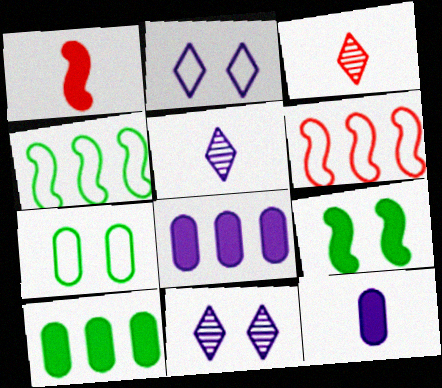[]